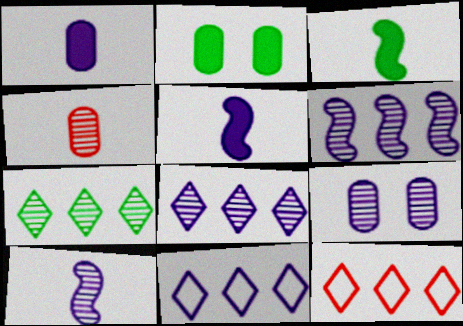[[2, 10, 12], 
[3, 9, 12], 
[5, 9, 11], 
[8, 9, 10]]